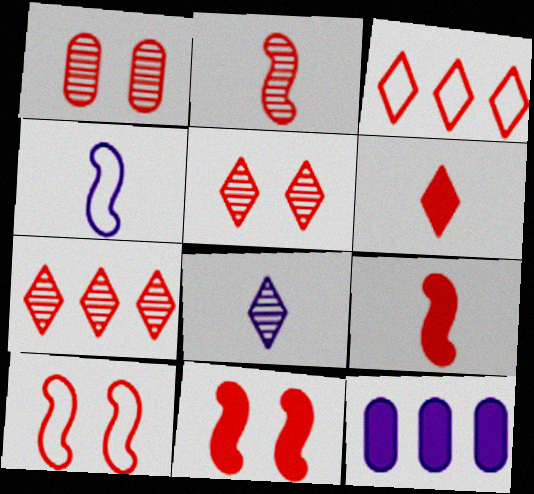[[1, 2, 7], 
[1, 3, 9], 
[3, 5, 6]]